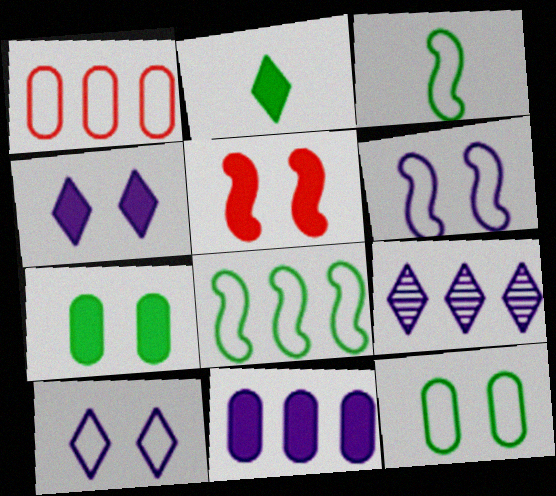[[1, 3, 10], 
[2, 5, 11], 
[4, 5, 7]]